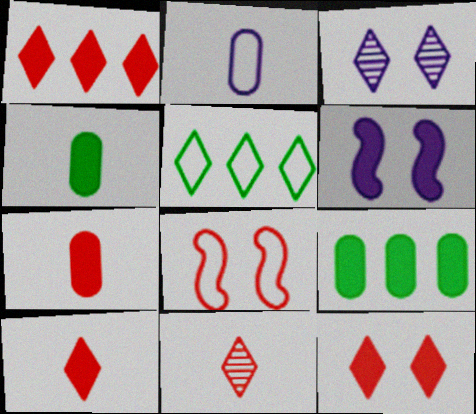[[1, 4, 6], 
[1, 10, 12], 
[2, 5, 8], 
[3, 5, 10], 
[6, 9, 10]]